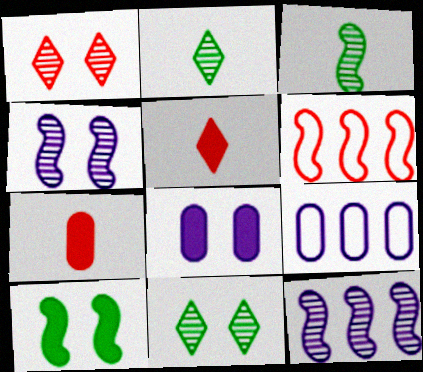[[1, 6, 7], 
[2, 6, 8]]